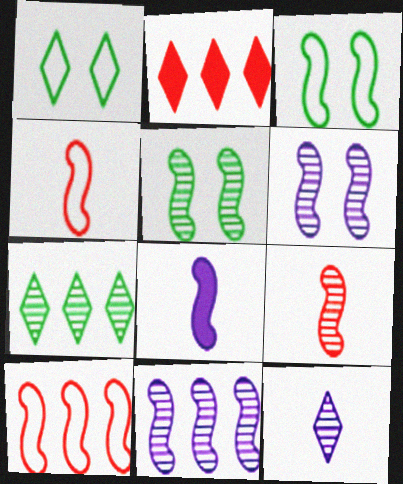[[1, 2, 12], 
[5, 8, 10], 
[5, 9, 11]]